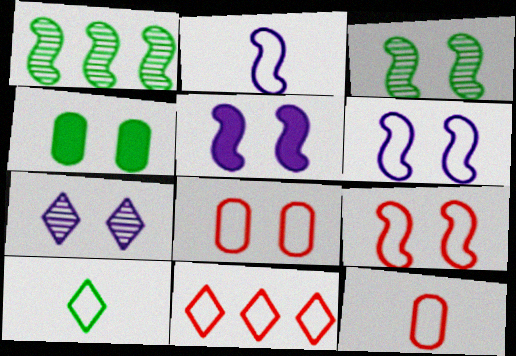[[1, 4, 10], 
[2, 10, 12], 
[3, 5, 9], 
[4, 7, 9], 
[9, 11, 12]]